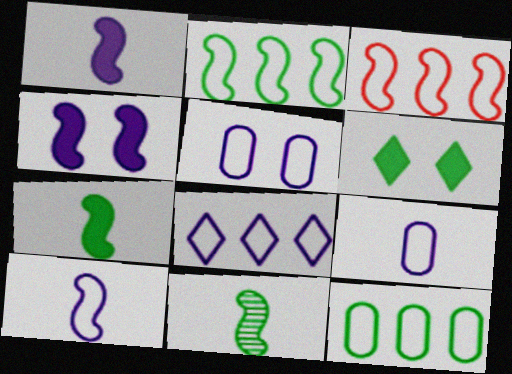[[3, 4, 11], 
[3, 8, 12], 
[5, 8, 10], 
[6, 11, 12]]